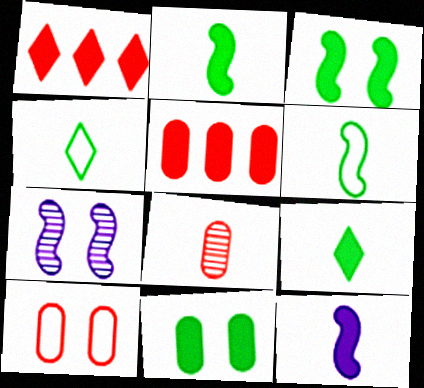[[1, 11, 12], 
[4, 5, 7], 
[4, 8, 12], 
[5, 8, 10]]